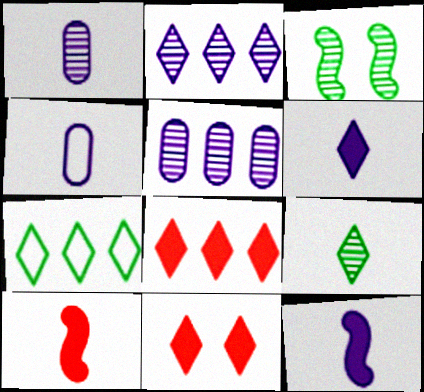[[2, 7, 8], 
[3, 4, 8], 
[4, 9, 10]]